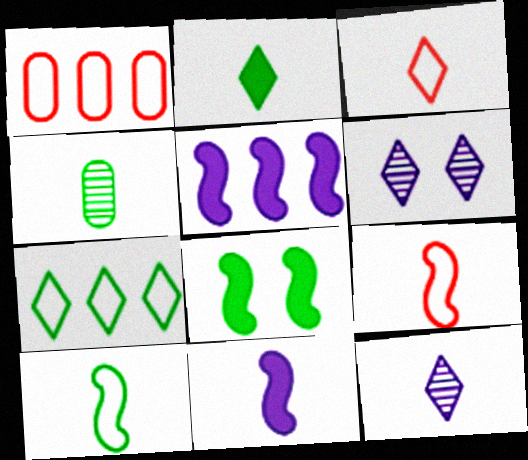[[1, 8, 12], 
[2, 3, 12], 
[2, 4, 10], 
[3, 4, 11], 
[4, 7, 8]]